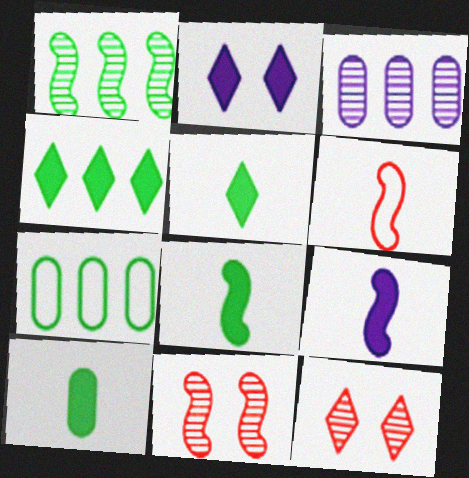[[1, 4, 7], 
[5, 8, 10], 
[7, 9, 12]]